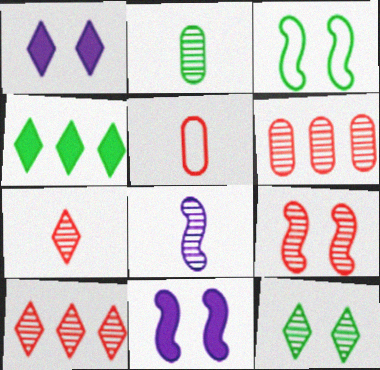[[2, 3, 4], 
[2, 7, 8], 
[3, 9, 11], 
[6, 7, 9], 
[6, 8, 12]]